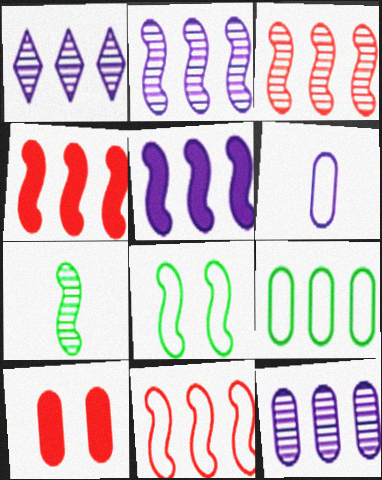[[1, 2, 12], 
[1, 4, 9], 
[3, 4, 11]]